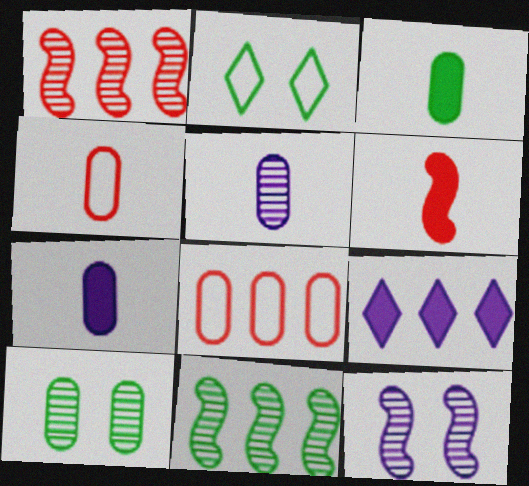[[1, 2, 7], 
[2, 3, 11], 
[3, 4, 5], 
[7, 8, 10], 
[8, 9, 11]]